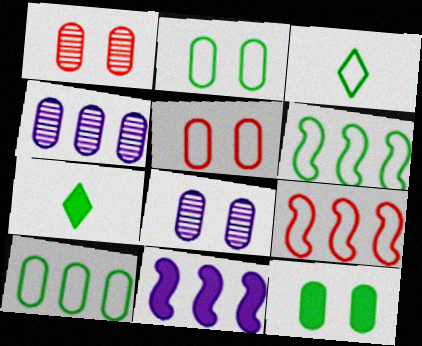[[1, 3, 11], 
[2, 3, 6], 
[5, 8, 12], 
[7, 8, 9]]